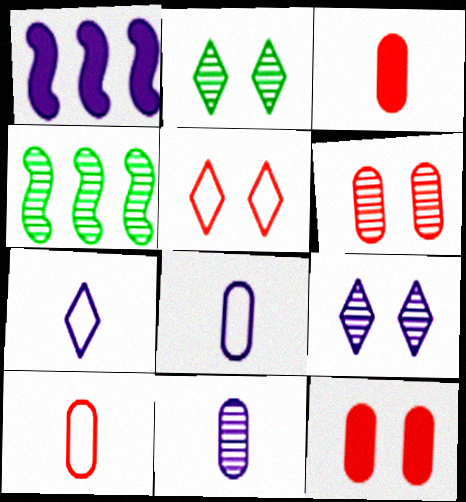[[1, 2, 10], 
[1, 8, 9], 
[4, 7, 12]]